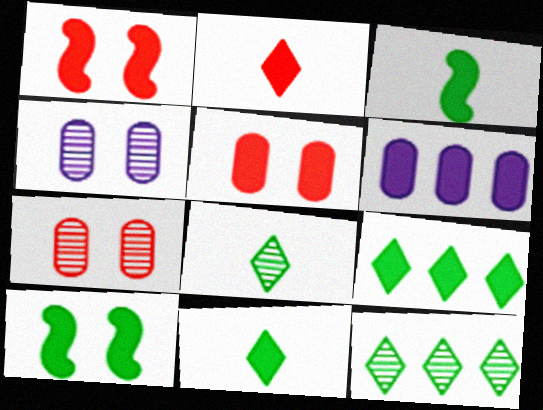[[1, 6, 11], 
[2, 6, 10]]